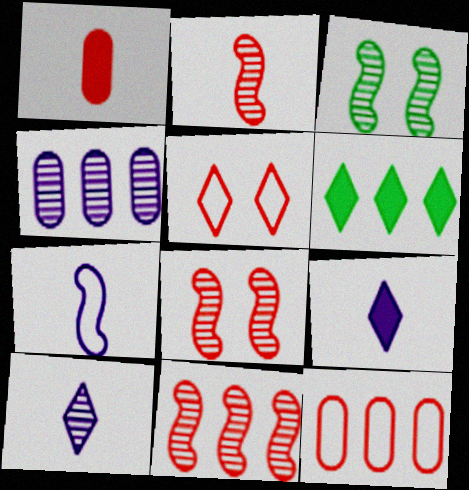[[1, 5, 11], 
[2, 8, 11], 
[3, 9, 12], 
[5, 6, 10]]